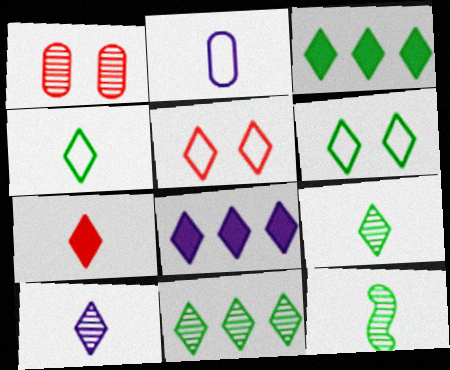[[2, 7, 12], 
[3, 5, 10], 
[3, 6, 9], 
[4, 7, 10], 
[5, 8, 9]]